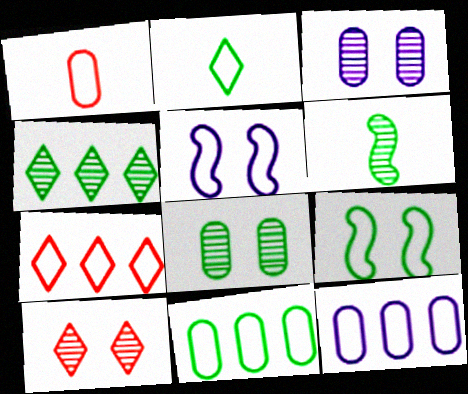[[2, 9, 11], 
[4, 6, 8]]